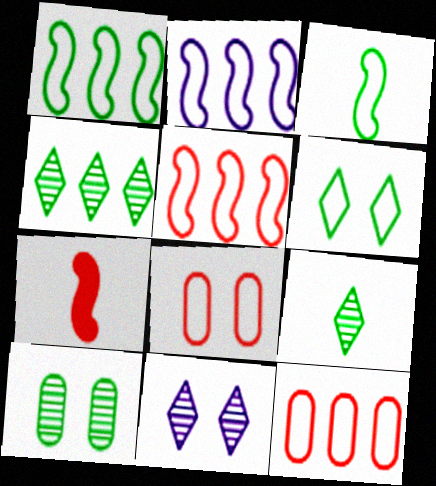[[1, 2, 5]]